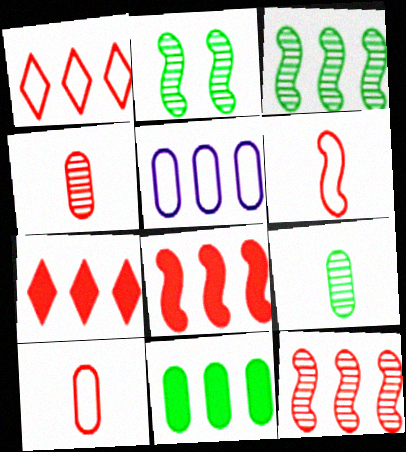[[3, 5, 7]]